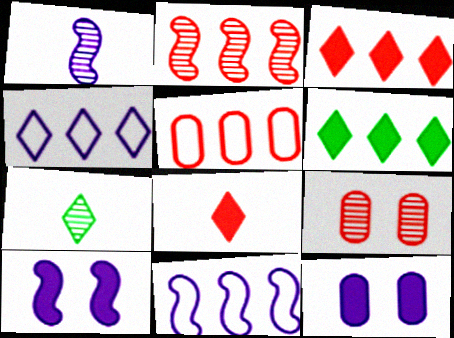[[1, 4, 12], 
[1, 10, 11], 
[2, 3, 5], 
[5, 7, 10]]